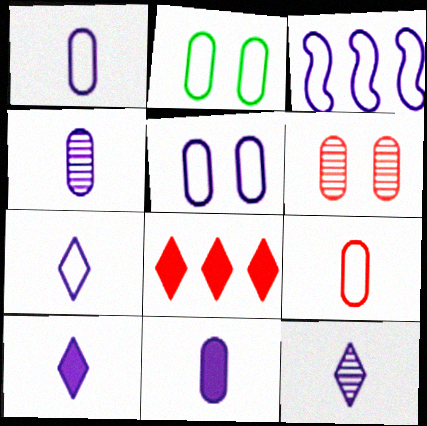[[1, 4, 11], 
[3, 5, 7], 
[7, 10, 12]]